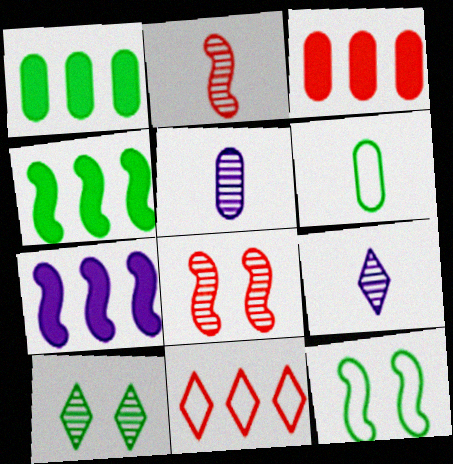[[2, 7, 12], 
[3, 9, 12], 
[4, 6, 10]]